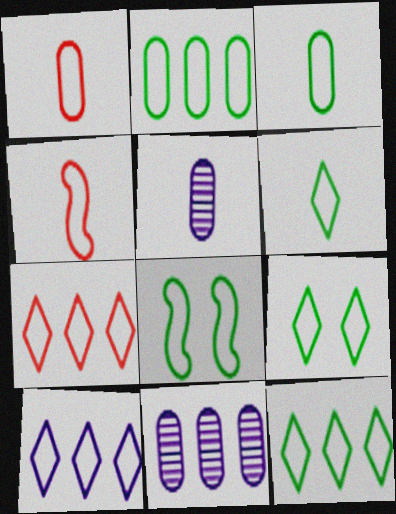[[1, 8, 10], 
[2, 6, 8], 
[3, 8, 12], 
[6, 9, 12], 
[7, 10, 12]]